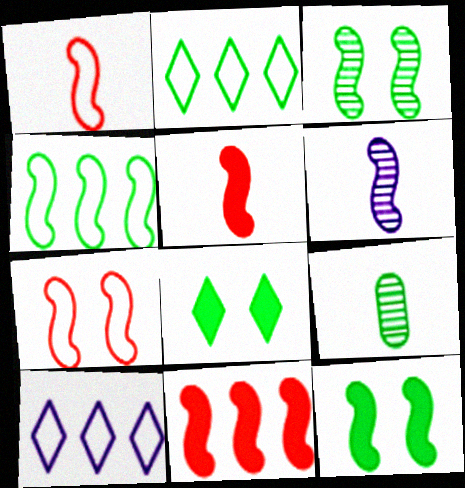[[2, 9, 12], 
[4, 8, 9]]